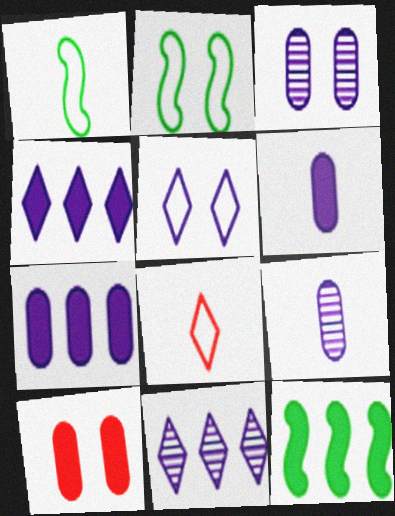[[1, 10, 11], 
[3, 8, 12]]